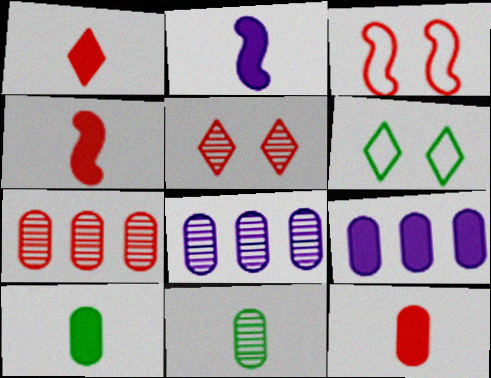[[1, 2, 10], 
[1, 3, 7], 
[1, 4, 12], 
[2, 6, 7], 
[4, 6, 8]]